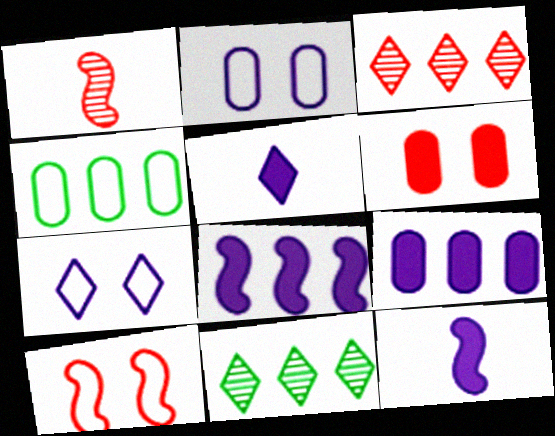[[3, 4, 8]]